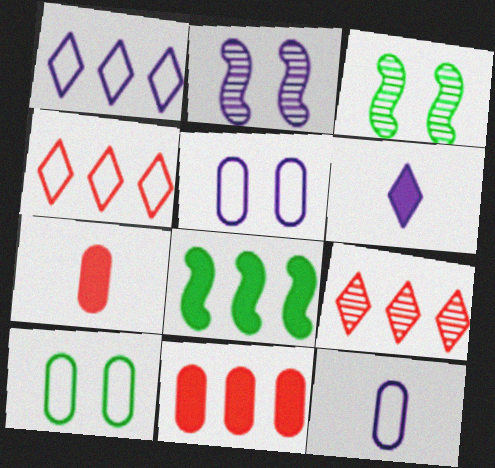[[1, 3, 7]]